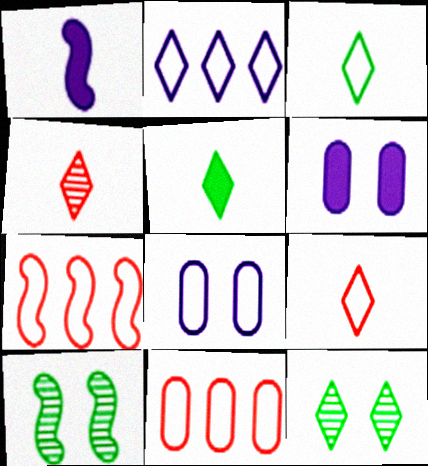[[1, 7, 10], 
[1, 11, 12], 
[3, 7, 8]]